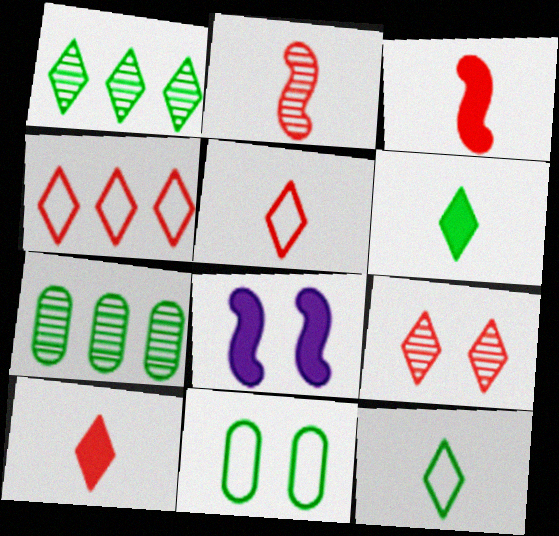[[4, 9, 10], 
[5, 7, 8], 
[8, 9, 11]]